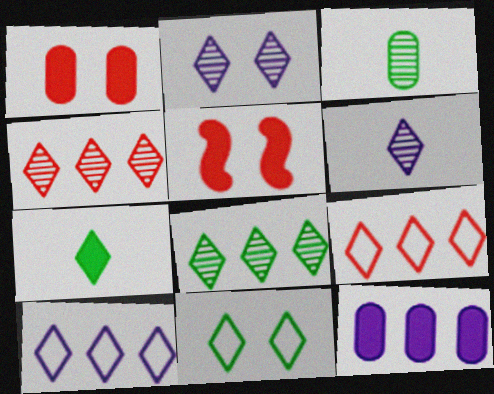[[2, 7, 9], 
[3, 5, 10], 
[5, 7, 12], 
[7, 8, 11]]